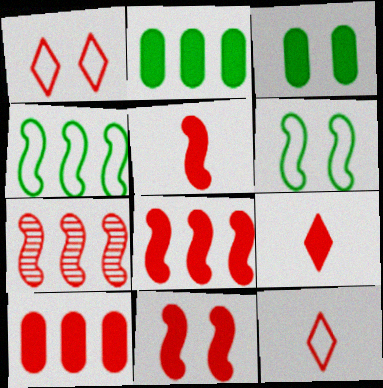[[5, 8, 11], 
[9, 10, 11]]